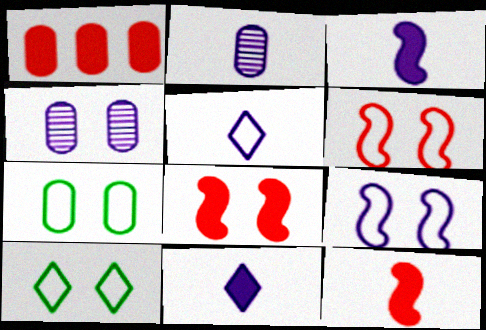[[1, 2, 7], 
[2, 3, 5], 
[4, 8, 10]]